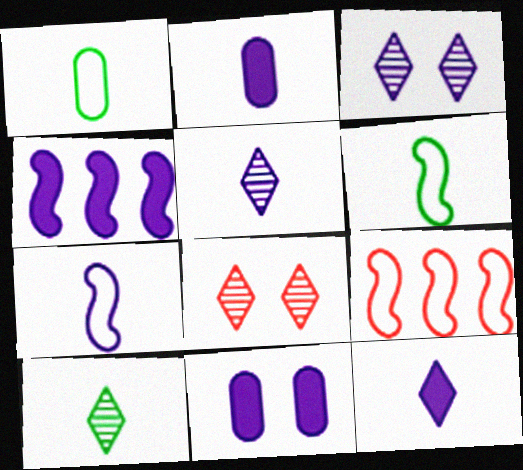[[1, 4, 8], 
[2, 5, 7], 
[4, 11, 12], 
[9, 10, 11]]